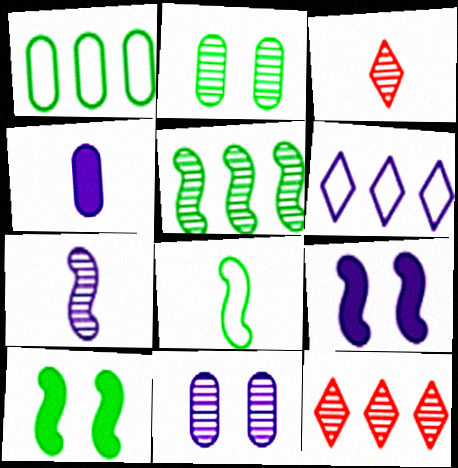[[1, 3, 9], 
[2, 7, 12], 
[3, 4, 8], 
[3, 5, 11], 
[5, 8, 10]]